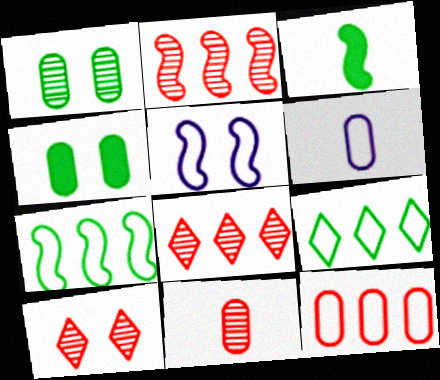[[1, 3, 9], 
[2, 3, 5], 
[2, 10, 11], 
[4, 5, 10]]